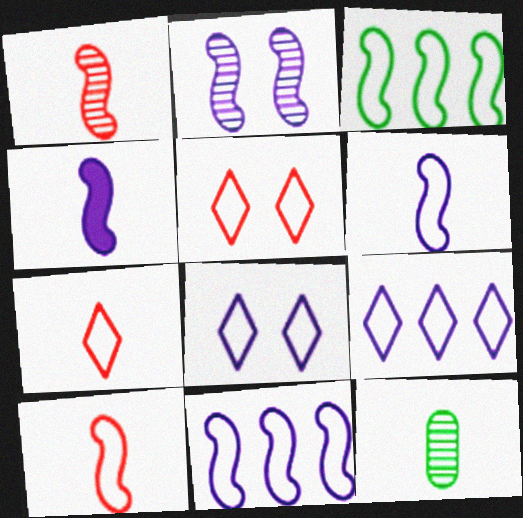[[2, 4, 11], 
[4, 7, 12]]